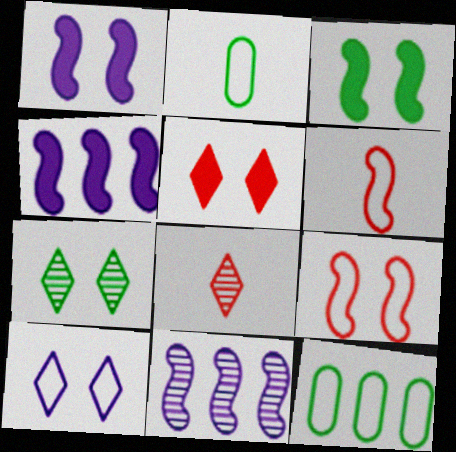[[1, 8, 12], 
[2, 5, 11], 
[3, 6, 11], 
[5, 7, 10], 
[6, 10, 12]]